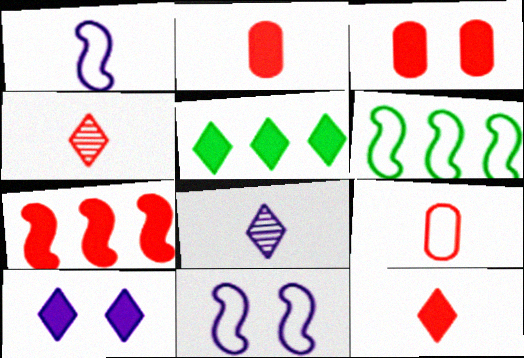[[3, 6, 8], 
[3, 7, 12], 
[5, 10, 12]]